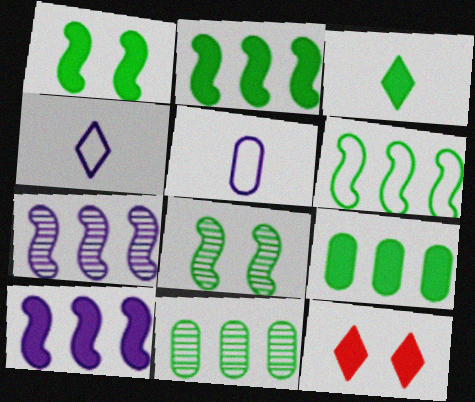[[1, 3, 9]]